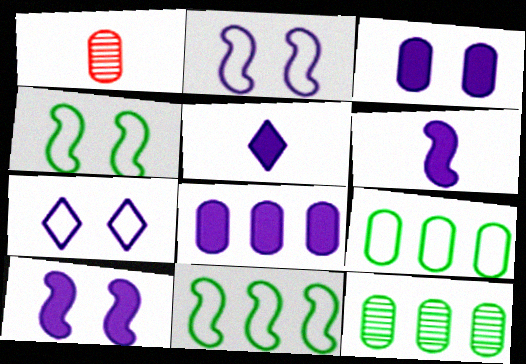[[1, 3, 9], 
[5, 8, 10]]